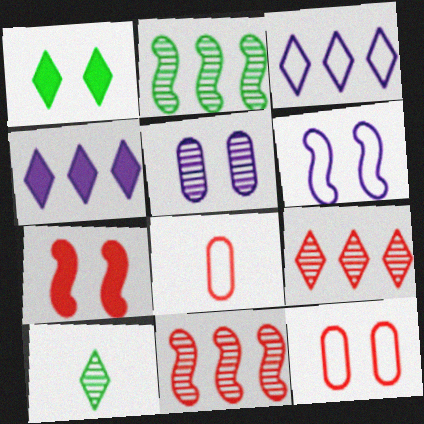[[5, 10, 11], 
[7, 8, 9]]